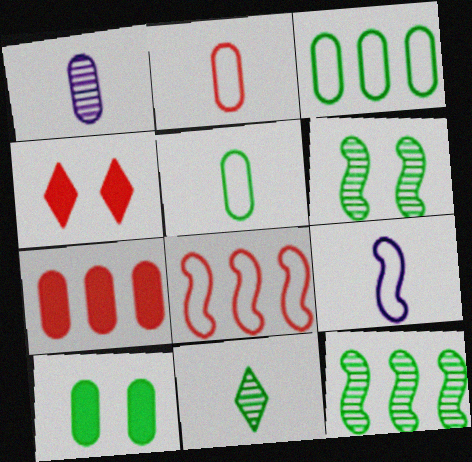[]